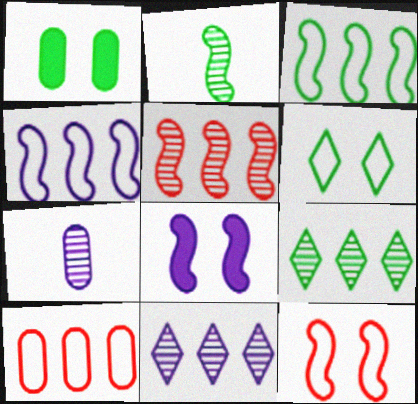[[1, 7, 10]]